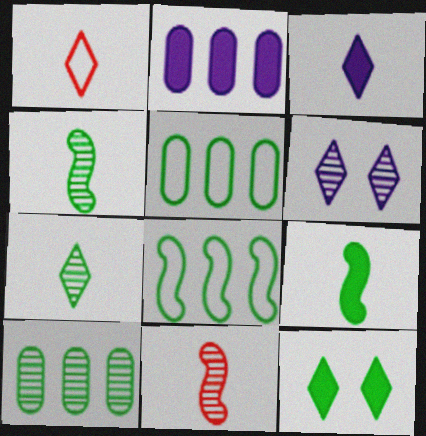[[1, 3, 7], 
[4, 5, 12], 
[6, 10, 11]]